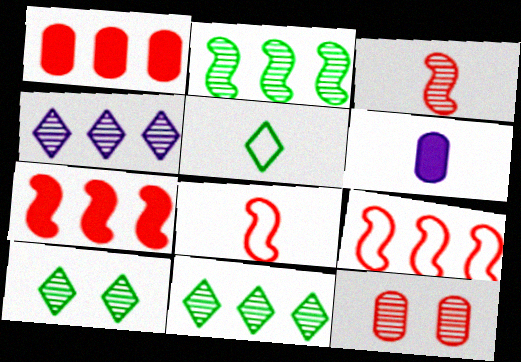[[3, 5, 6], 
[6, 9, 10]]